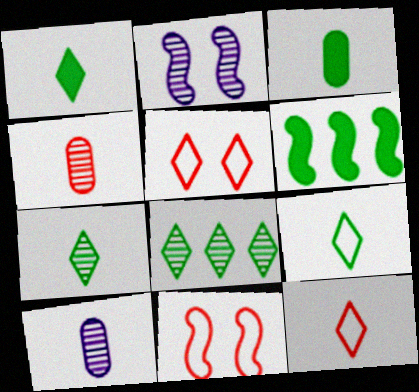[[1, 7, 9], 
[2, 4, 8], 
[5, 6, 10]]